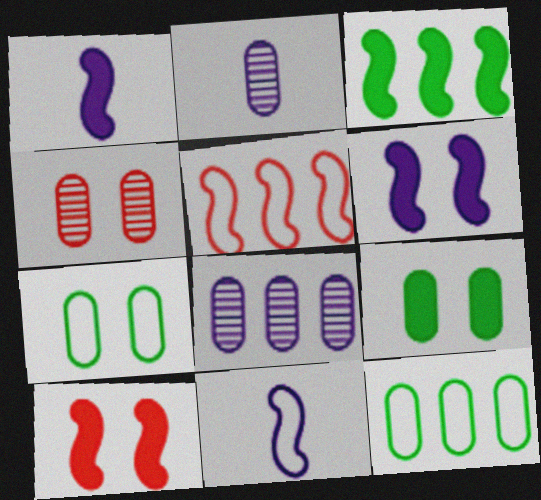[[1, 3, 10]]